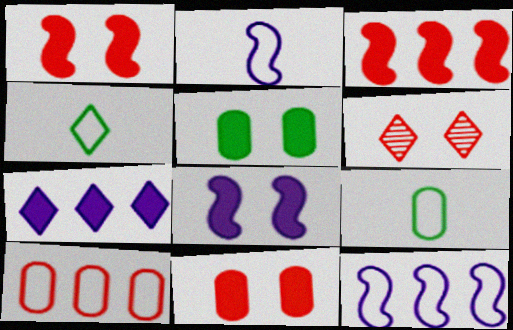[[4, 6, 7]]